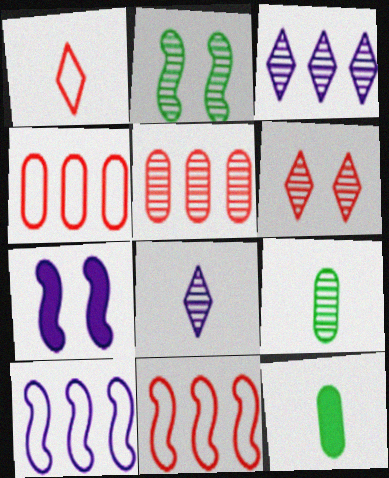[[2, 5, 8], 
[6, 10, 12]]